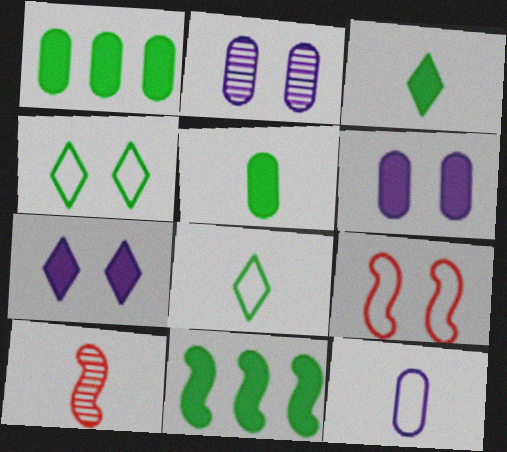[[3, 10, 12]]